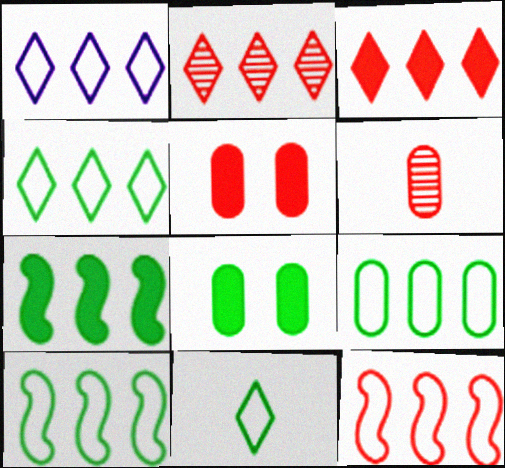[[1, 9, 12], 
[4, 9, 10]]